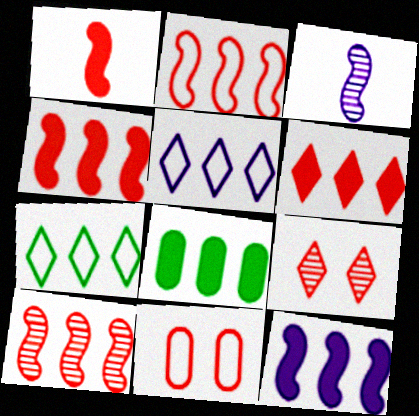[[2, 4, 10], 
[5, 8, 10], 
[6, 8, 12]]